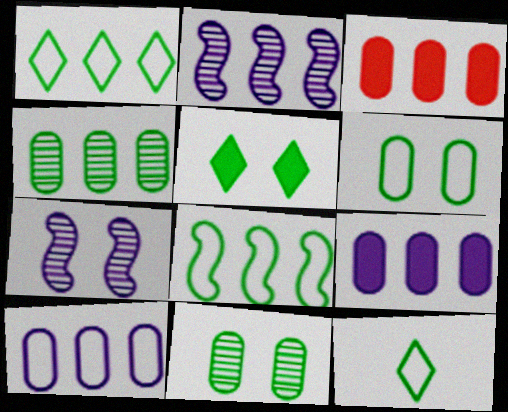[[1, 2, 3], 
[3, 4, 10], 
[3, 7, 12], 
[6, 8, 12]]